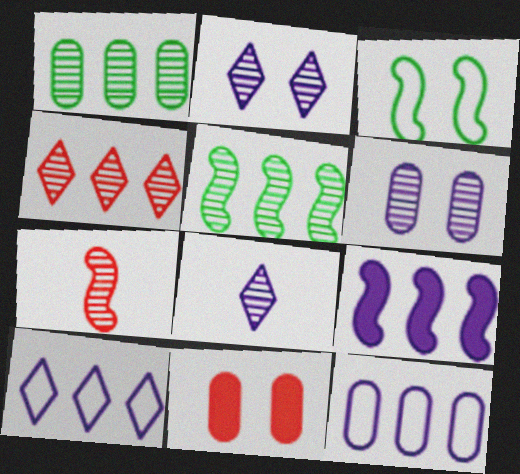[[1, 2, 7], 
[2, 3, 11], 
[3, 7, 9]]